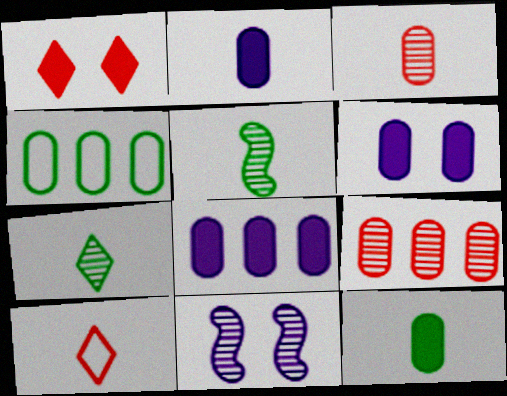[[2, 5, 10], 
[2, 6, 8], 
[3, 4, 6], 
[4, 8, 9], 
[7, 9, 11]]